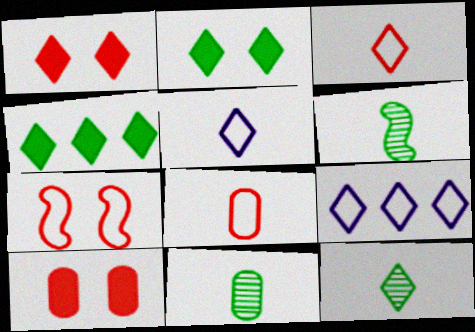[[1, 9, 12], 
[6, 9, 10], 
[6, 11, 12]]